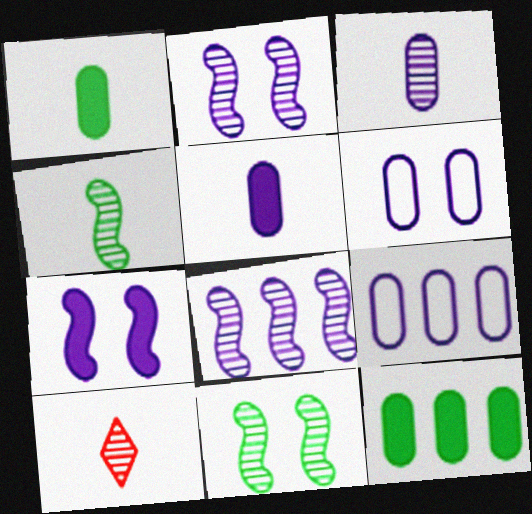[[3, 4, 10]]